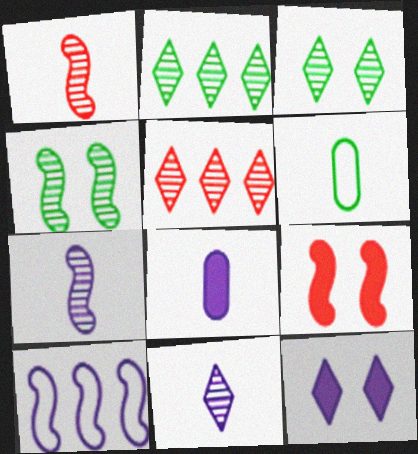[[3, 5, 11]]